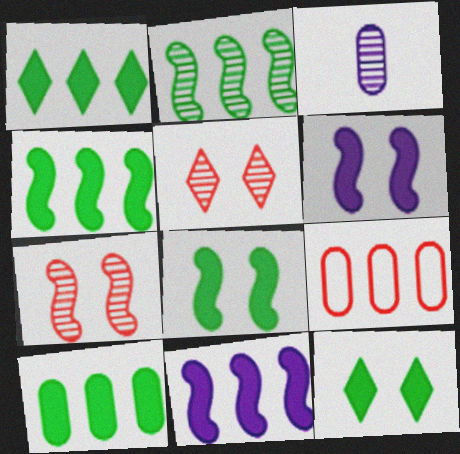[[1, 4, 10], 
[2, 3, 5]]